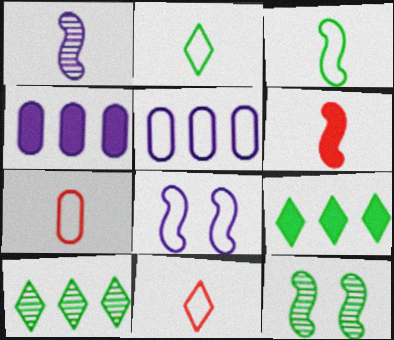[[1, 3, 6], 
[4, 11, 12]]